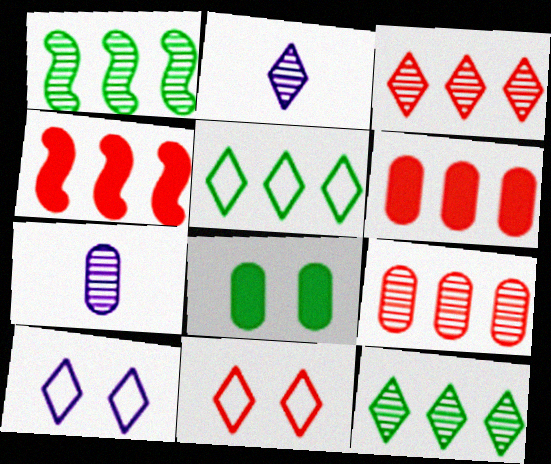[]